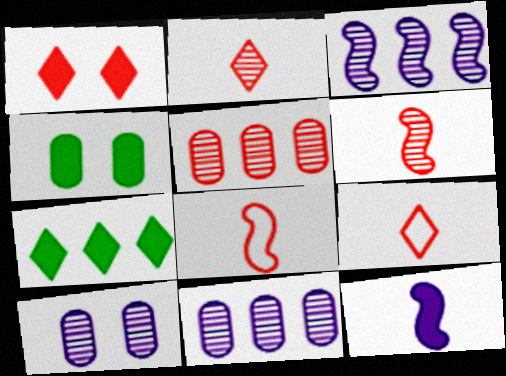[[1, 5, 8], 
[3, 4, 9], 
[7, 8, 10]]